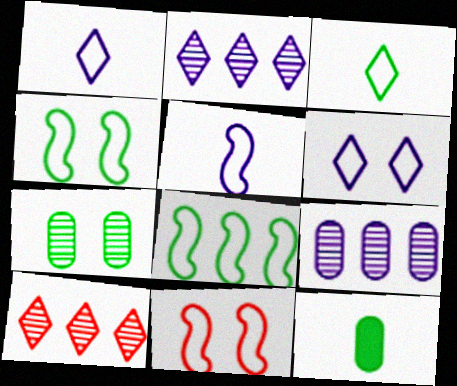[[2, 11, 12], 
[5, 8, 11]]